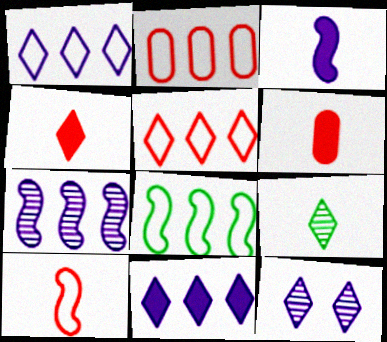[[1, 2, 8], 
[6, 8, 12]]